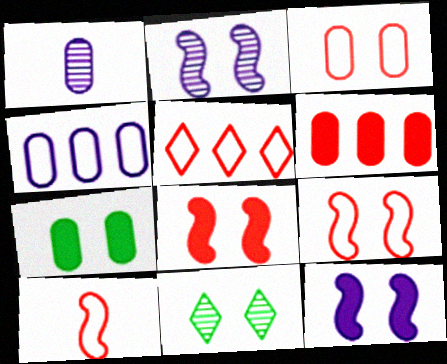[[3, 5, 10], 
[3, 11, 12]]